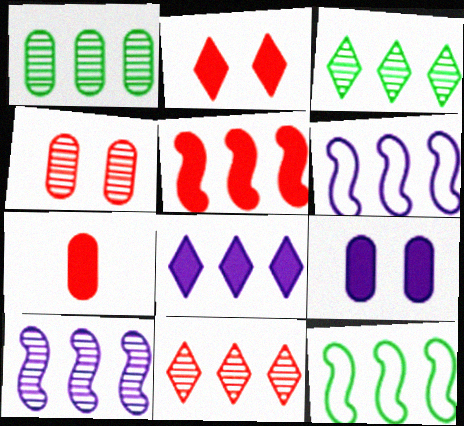[[1, 10, 11], 
[2, 5, 7], 
[5, 10, 12]]